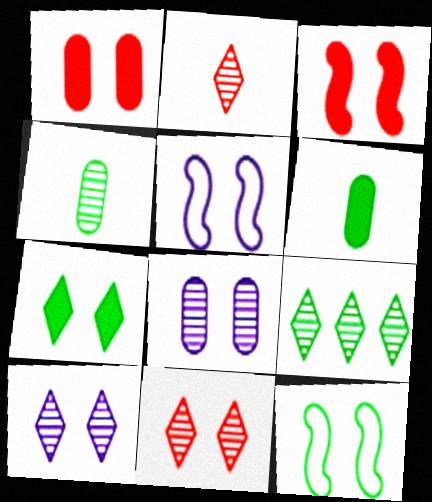[[1, 10, 12], 
[2, 9, 10], 
[6, 9, 12]]